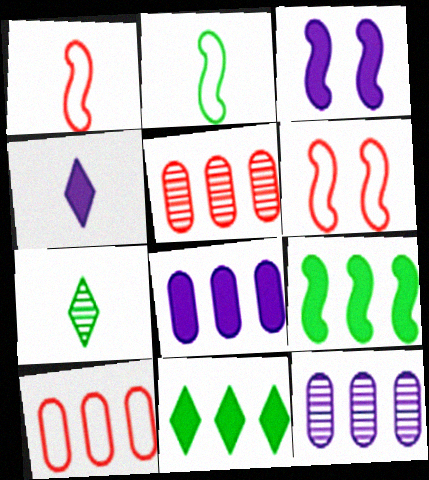[[3, 4, 8], 
[3, 7, 10], 
[6, 7, 8]]